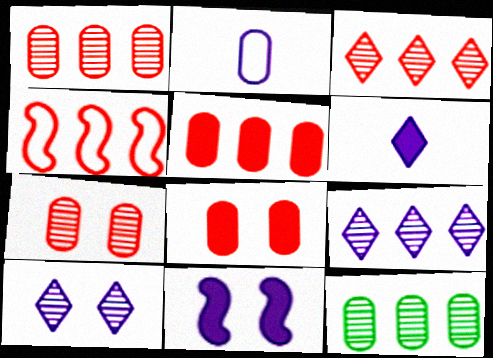[[2, 8, 12], 
[2, 9, 11], 
[3, 4, 5]]